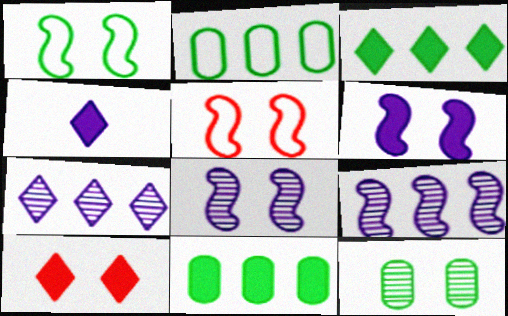[[3, 4, 10]]